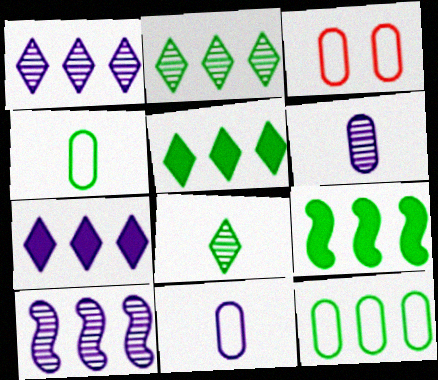[[2, 9, 12], 
[3, 11, 12]]